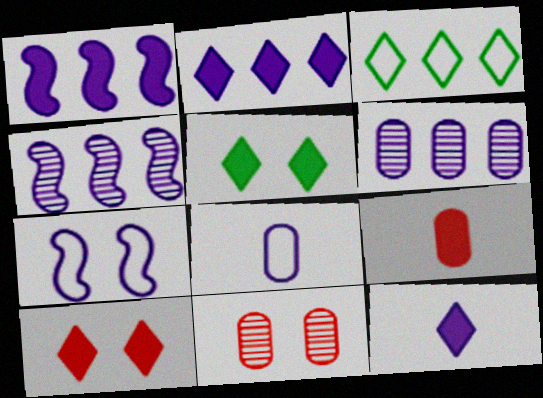[[1, 5, 9], 
[5, 7, 11], 
[6, 7, 12]]